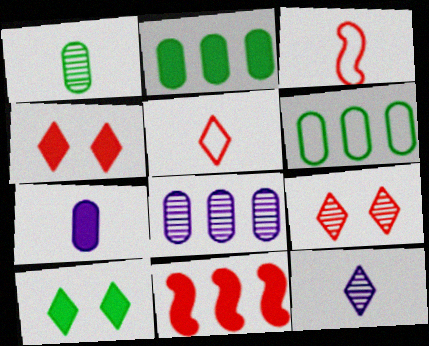[[3, 8, 10], 
[7, 10, 11]]